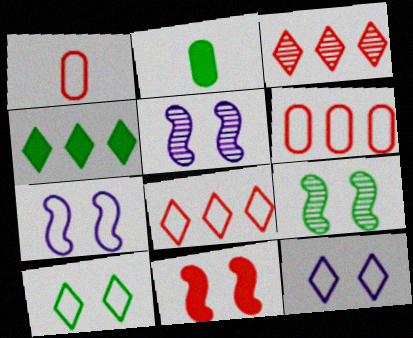[[1, 3, 11], 
[1, 4, 5], 
[2, 3, 7], 
[2, 5, 8], 
[7, 9, 11]]